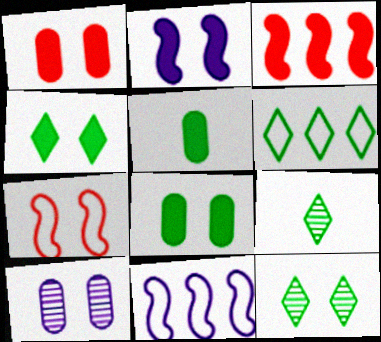[[1, 2, 4], 
[1, 9, 11], 
[4, 6, 9], 
[4, 7, 10]]